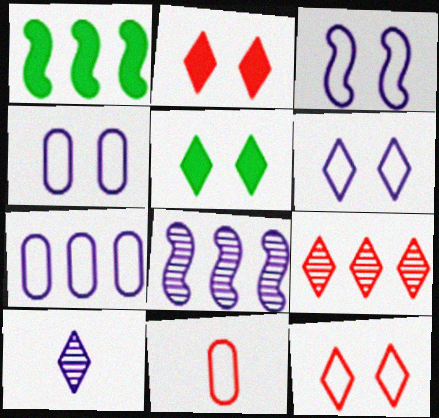[[1, 7, 9], 
[3, 4, 6], 
[5, 8, 11]]